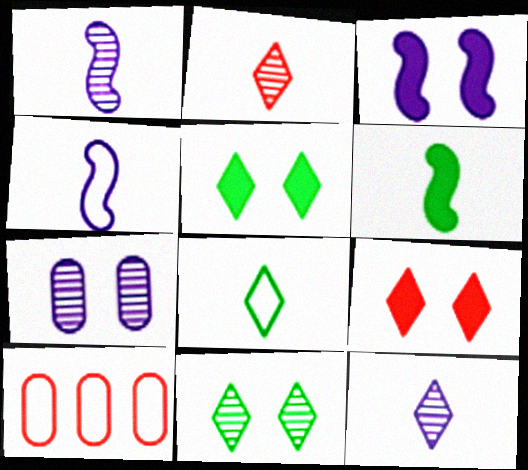[[1, 5, 10]]